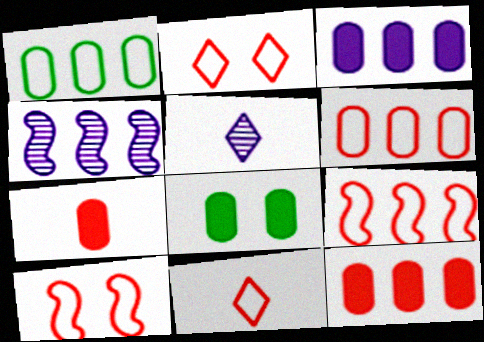[[3, 7, 8], 
[4, 8, 11], 
[5, 8, 9], 
[6, 10, 11]]